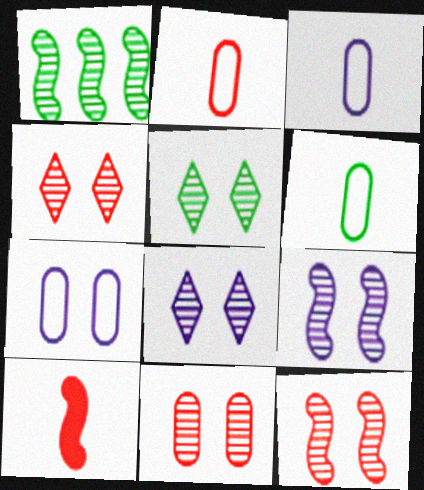[[2, 3, 6], 
[4, 5, 8], 
[4, 11, 12], 
[5, 9, 11]]